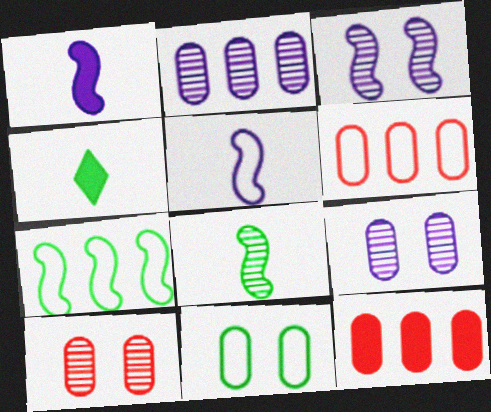[[3, 4, 6]]